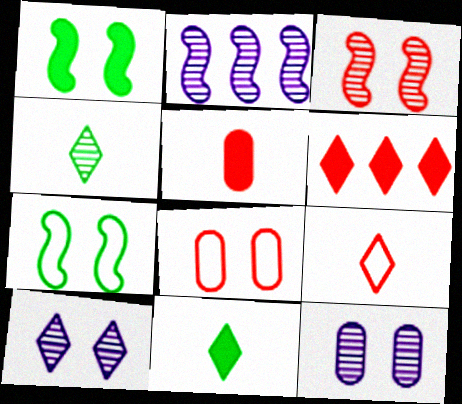[[1, 8, 10], 
[2, 8, 11]]